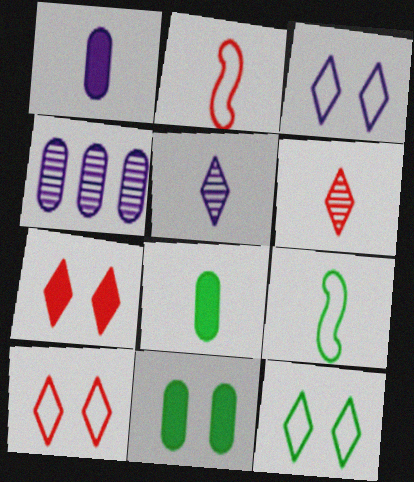[[1, 6, 9], 
[2, 5, 8], 
[3, 10, 12], 
[4, 7, 9]]